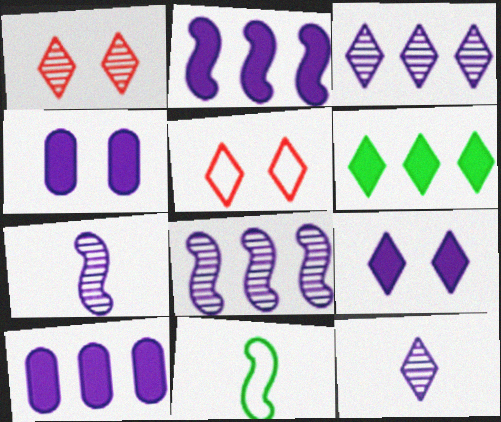[[1, 10, 11], 
[5, 6, 12]]